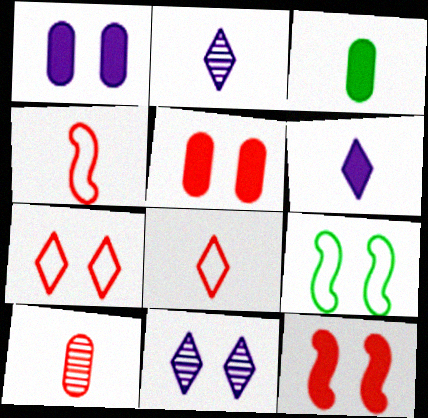[[2, 3, 4], 
[5, 9, 11]]